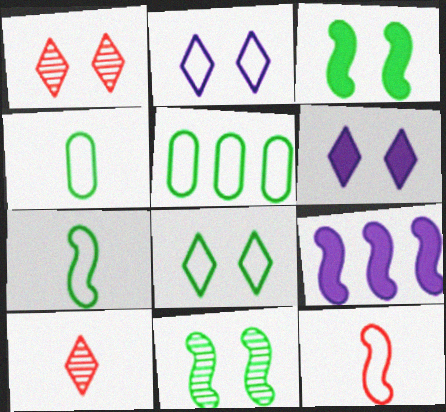[[1, 4, 9], 
[1, 6, 8], 
[2, 5, 12], 
[5, 7, 8], 
[9, 11, 12]]